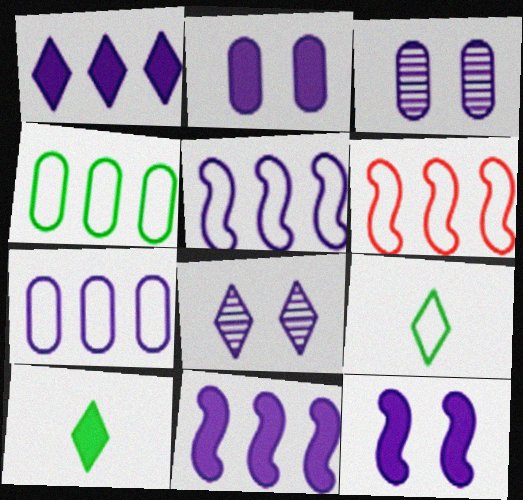[[3, 6, 10]]